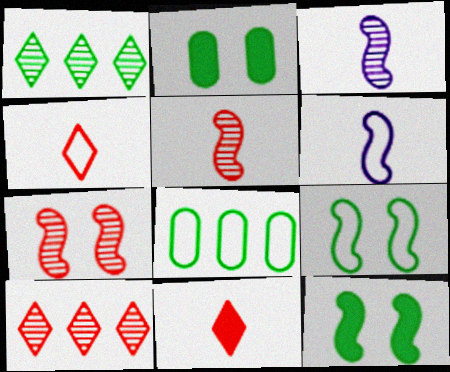[[2, 6, 10]]